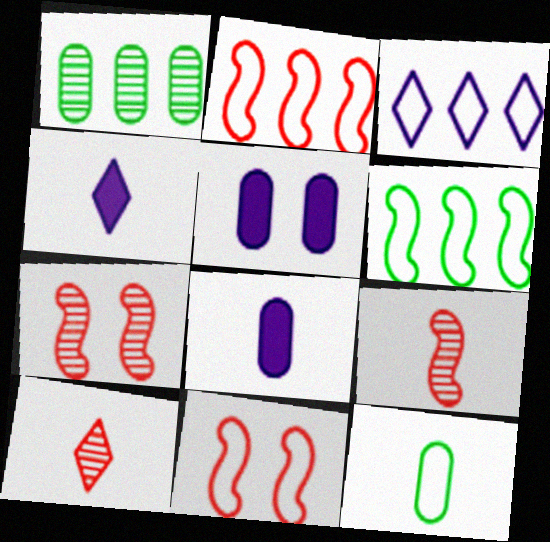[[1, 4, 11], 
[3, 11, 12], 
[4, 9, 12], 
[5, 6, 10]]